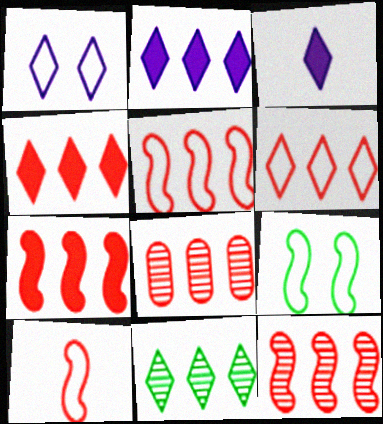[[2, 6, 11], 
[3, 8, 9], 
[4, 5, 8], 
[5, 7, 12], 
[6, 7, 8]]